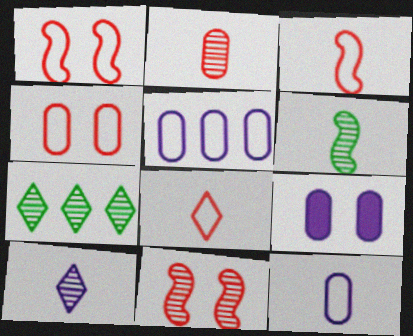[[2, 6, 10], 
[3, 7, 9]]